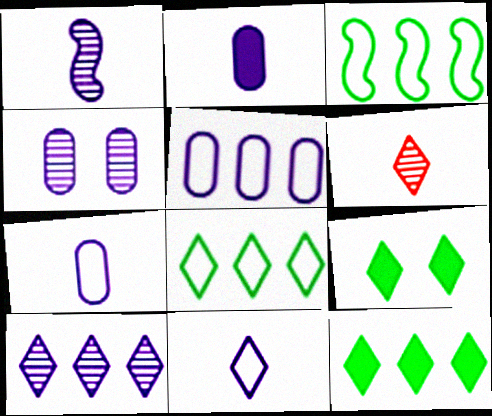[[1, 2, 11], 
[1, 4, 10], 
[2, 4, 5]]